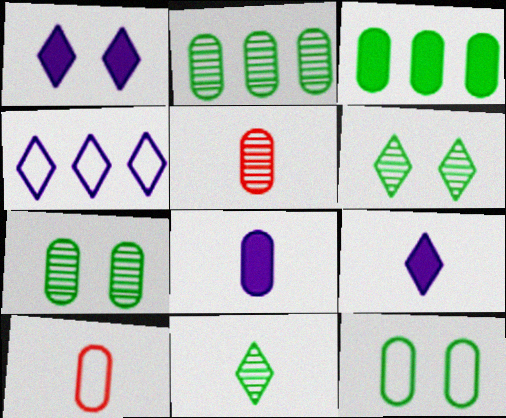[]